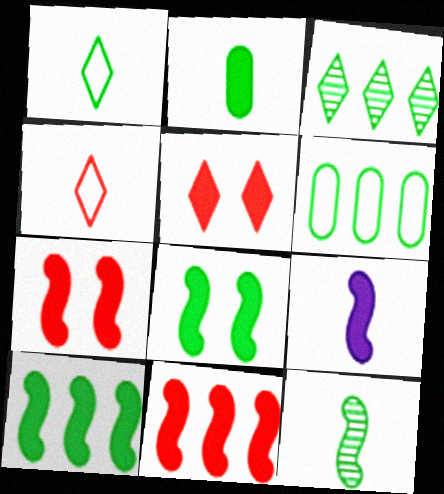[[1, 2, 12], 
[3, 6, 10], 
[7, 9, 10], 
[8, 9, 11]]